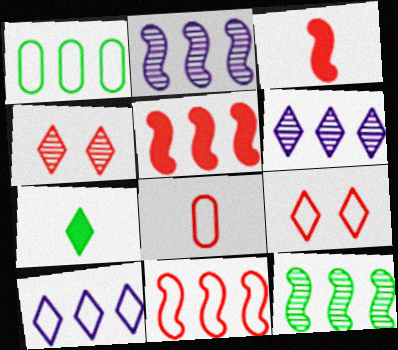[[1, 5, 6], 
[1, 10, 11], 
[4, 5, 8], 
[4, 7, 10], 
[6, 7, 9], 
[8, 9, 11]]